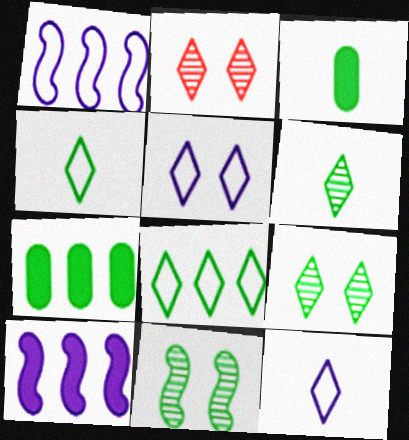[[1, 2, 3], 
[3, 8, 11], 
[4, 7, 11]]